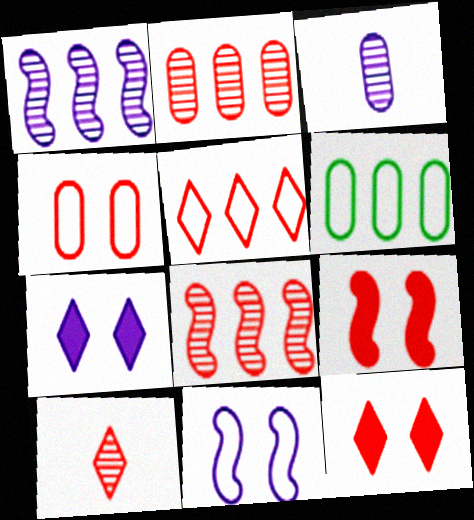[[5, 10, 12]]